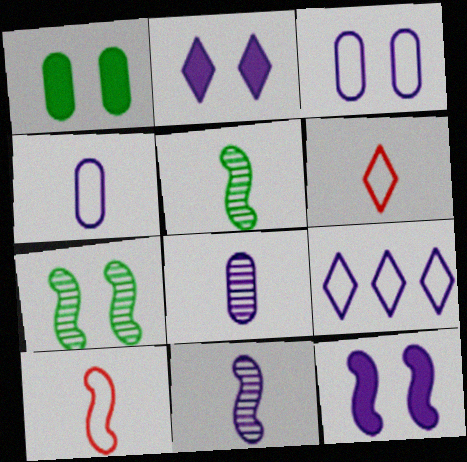[[8, 9, 12]]